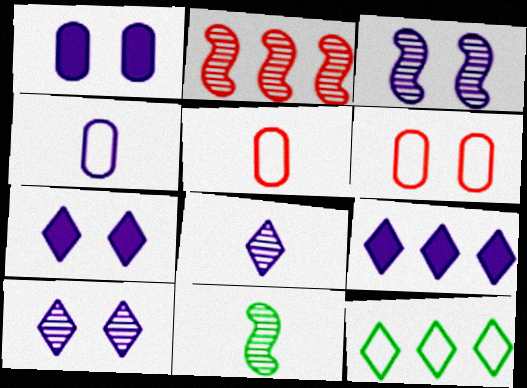[[2, 3, 11], 
[3, 4, 9], 
[6, 9, 11]]